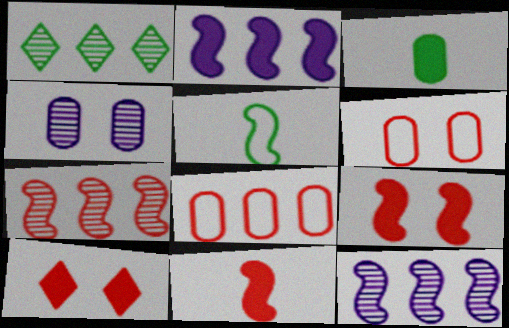[[1, 2, 8], 
[2, 3, 10], 
[3, 4, 8], 
[5, 9, 12]]